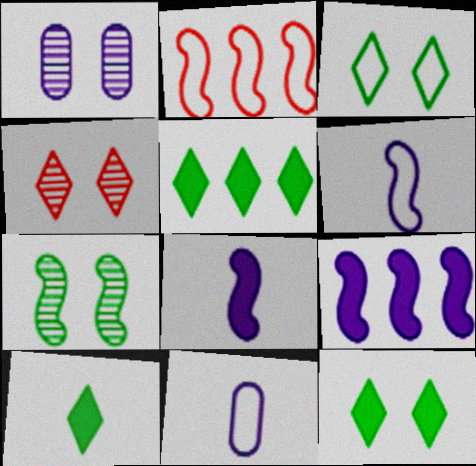[[1, 2, 10], 
[1, 4, 7], 
[2, 3, 11], 
[2, 7, 8], 
[5, 10, 12]]